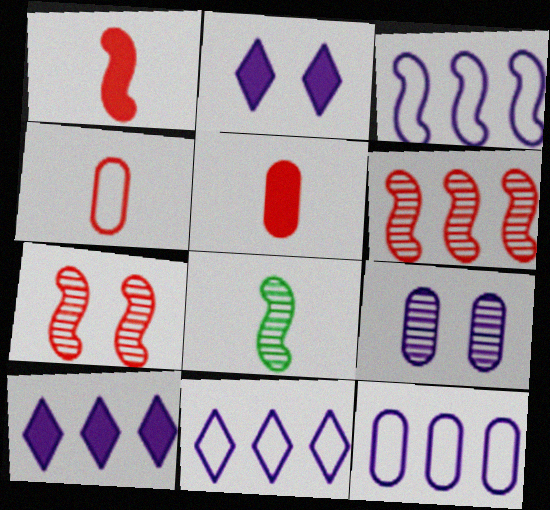[[3, 11, 12]]